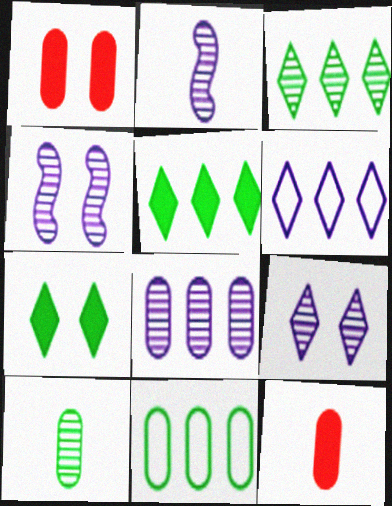[[2, 8, 9]]